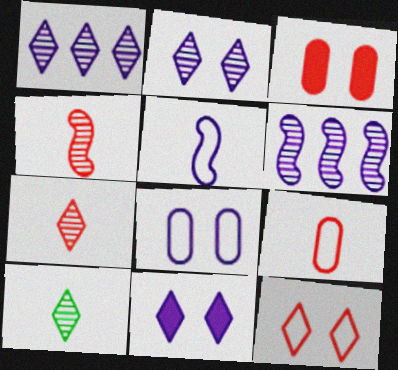[]